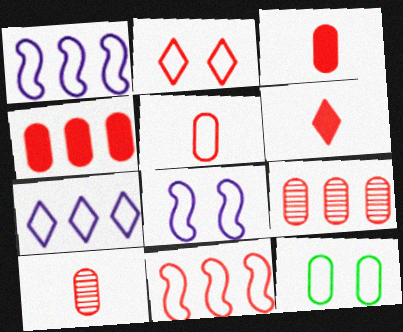[[2, 5, 11], 
[2, 8, 12], 
[3, 5, 10]]